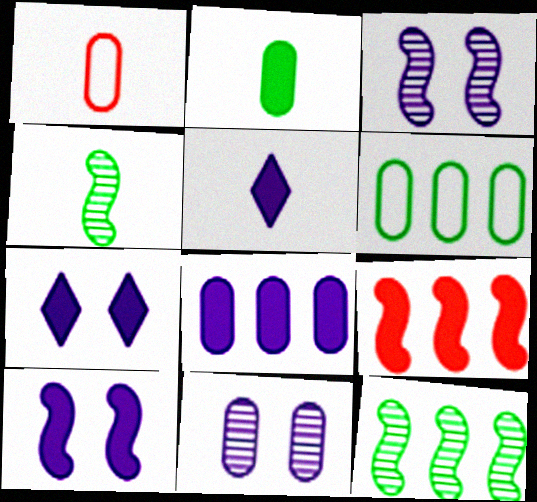[[1, 4, 5], 
[1, 7, 12], 
[2, 7, 9], 
[5, 8, 10]]